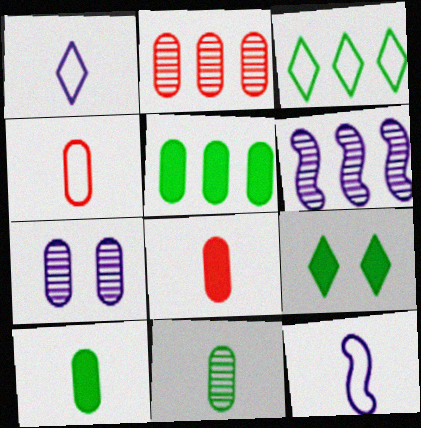[[2, 7, 11], 
[2, 9, 12], 
[4, 5, 7], 
[4, 6, 9]]